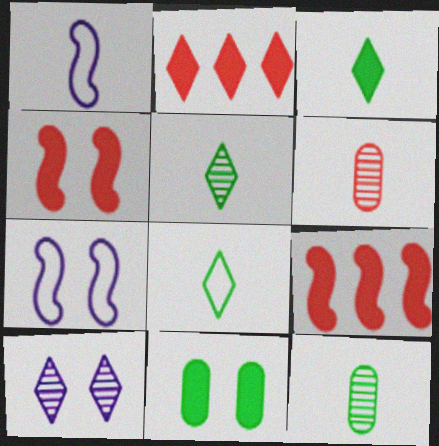[[1, 3, 6], 
[2, 7, 12], 
[2, 8, 10], 
[3, 5, 8]]